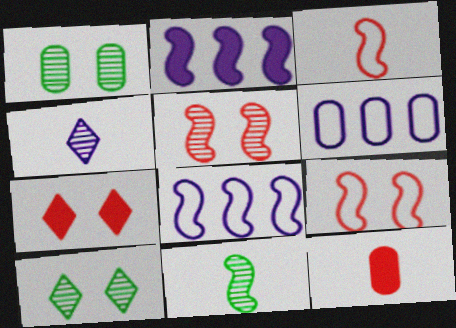[[1, 6, 12], 
[2, 9, 11], 
[6, 7, 11], 
[8, 10, 12]]